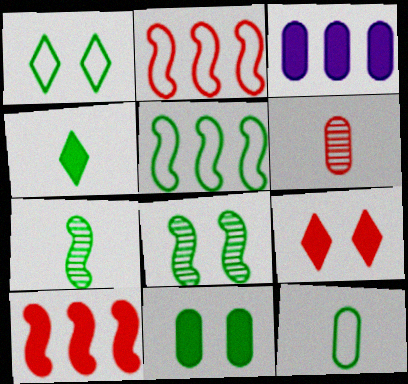[[1, 5, 12], 
[1, 8, 11], 
[2, 6, 9], 
[4, 7, 12]]